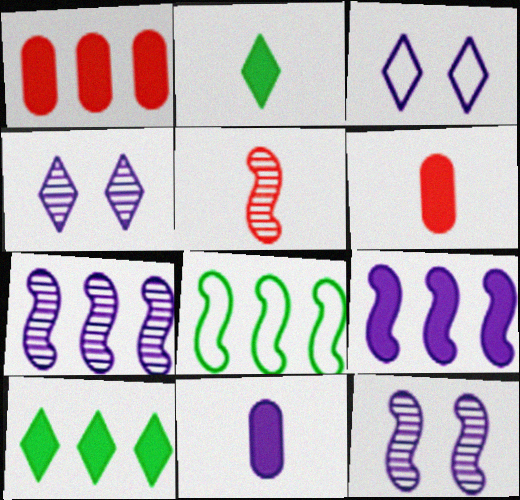[[1, 9, 10], 
[3, 7, 11], 
[4, 6, 8]]